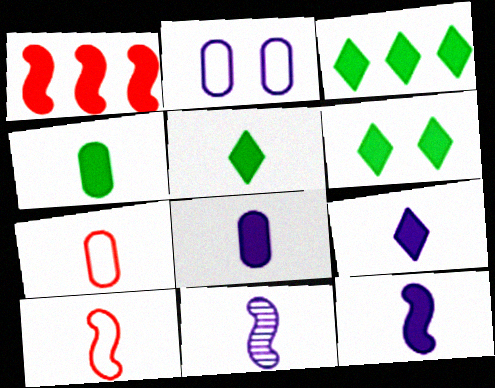[[1, 6, 8], 
[3, 5, 6], 
[5, 7, 11], 
[8, 9, 12]]